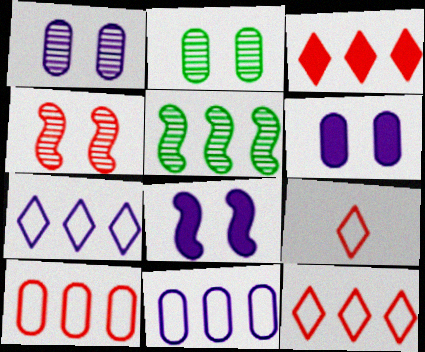[[3, 5, 11], 
[5, 6, 9]]